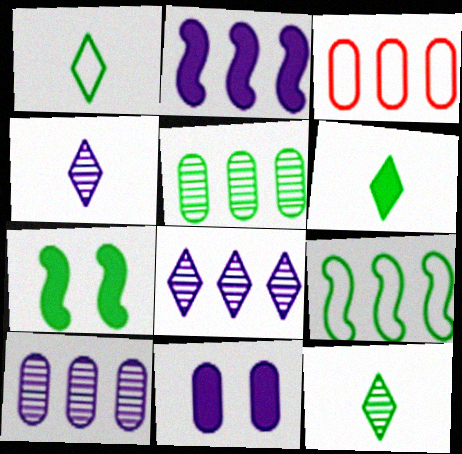[[1, 5, 7], 
[1, 6, 12], 
[3, 4, 7]]